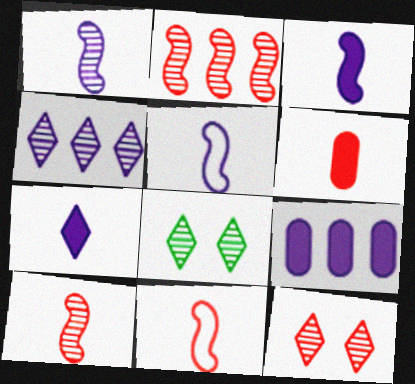[[1, 3, 5], 
[8, 9, 11]]